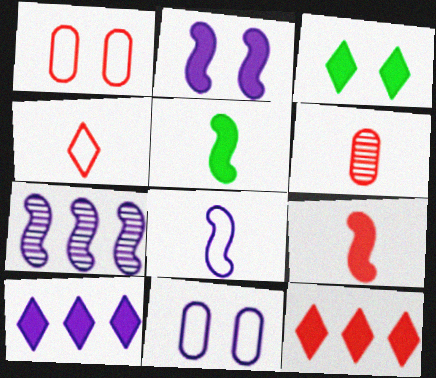[[2, 7, 8], 
[4, 6, 9]]